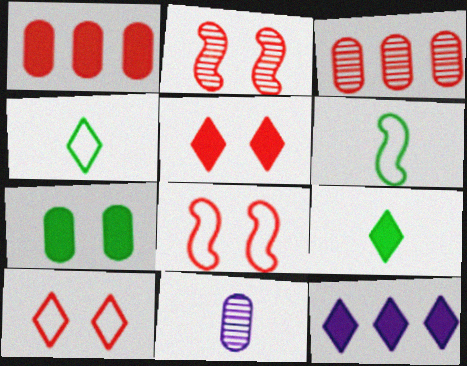[[5, 9, 12]]